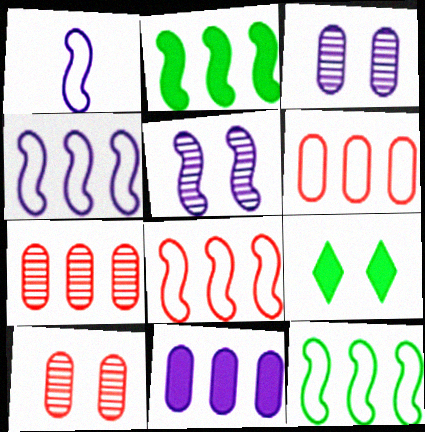[[1, 7, 9], 
[4, 8, 12]]